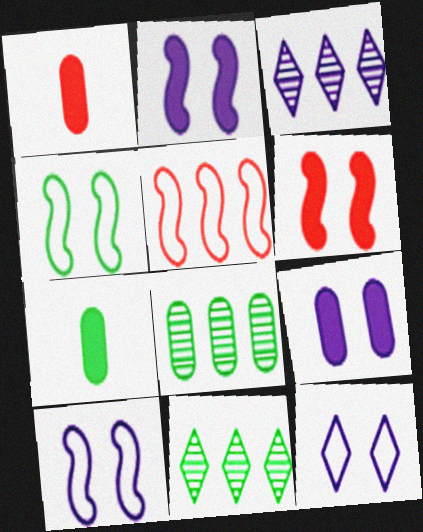[[1, 3, 4], 
[1, 10, 11], 
[4, 7, 11]]